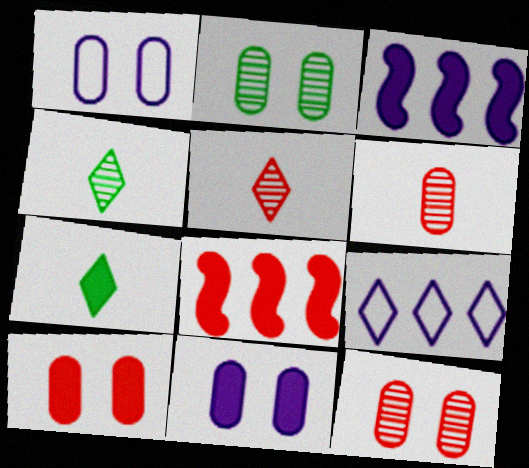[[1, 2, 10], 
[1, 4, 8], 
[3, 7, 10], 
[7, 8, 11]]